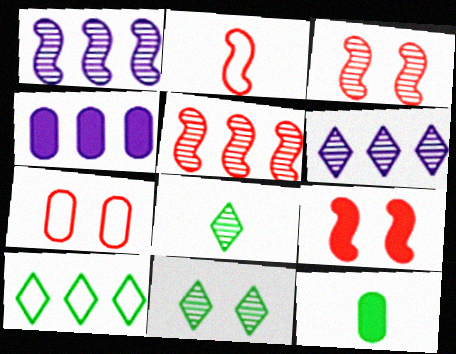[[2, 4, 11], 
[2, 5, 9], 
[4, 5, 10]]